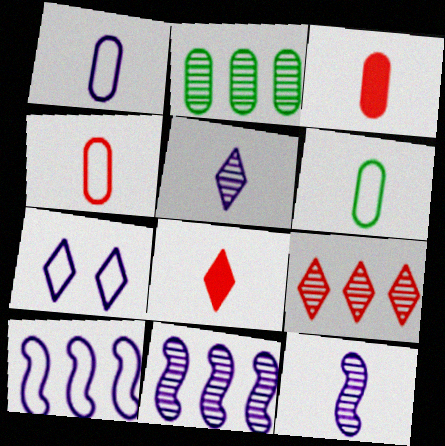[[1, 4, 6], 
[1, 7, 10], 
[2, 9, 11], 
[6, 8, 12]]